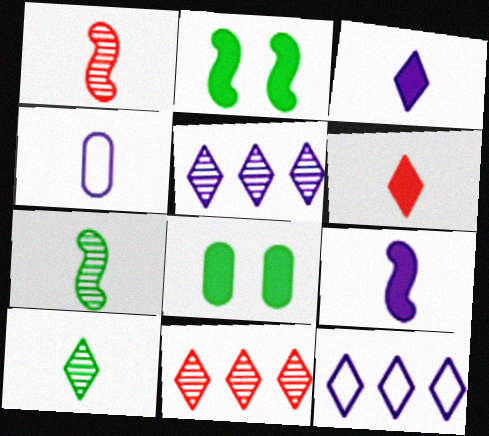[[1, 8, 12], 
[2, 4, 11], 
[4, 6, 7]]